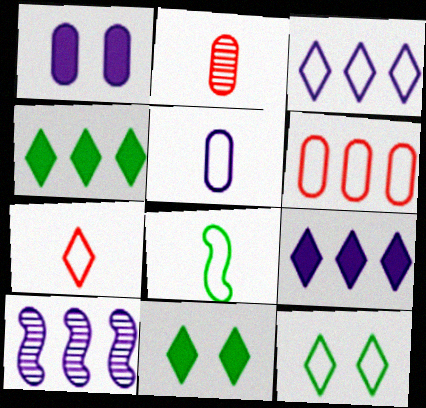[[3, 7, 12], 
[4, 6, 10], 
[5, 7, 8]]